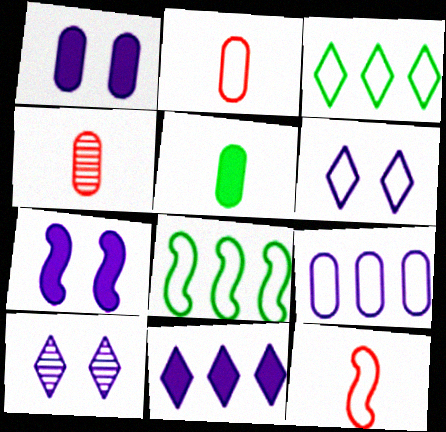[[2, 6, 8], 
[3, 4, 7]]